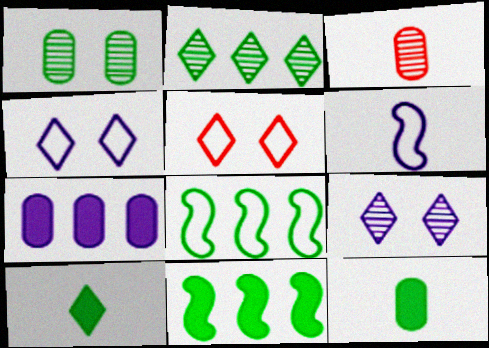[[1, 8, 10], 
[3, 4, 11], 
[3, 6, 10], 
[6, 7, 9]]